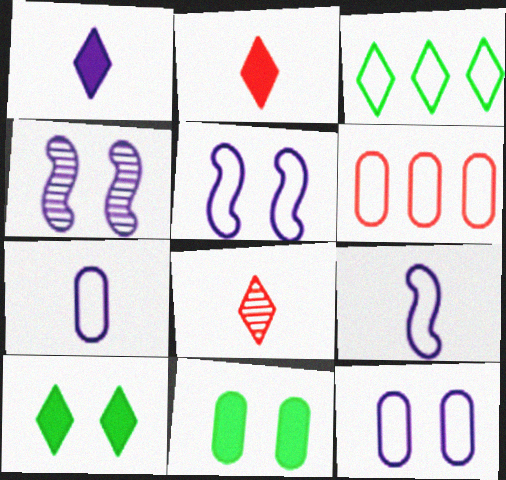[]